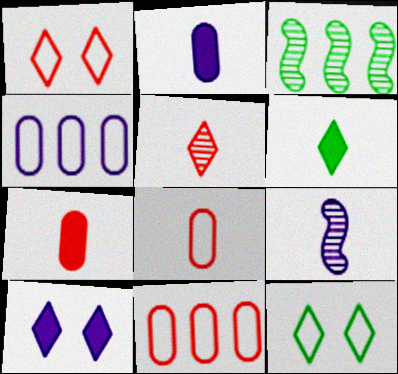[[1, 2, 3], 
[3, 8, 10], 
[4, 9, 10], 
[6, 8, 9]]